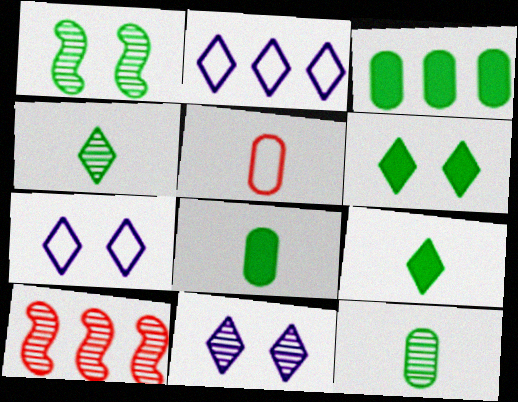[[2, 3, 10], 
[7, 8, 10], 
[10, 11, 12]]